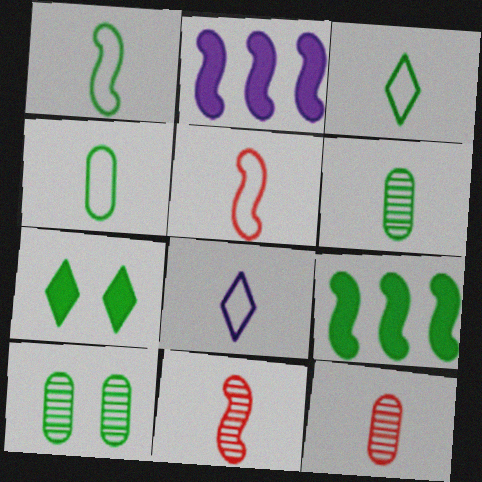[[1, 3, 4], 
[3, 9, 10], 
[4, 5, 8]]